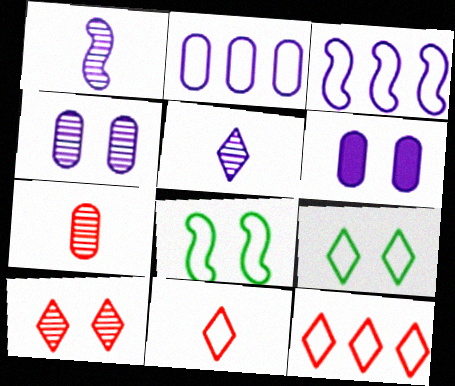[[2, 8, 11], 
[3, 5, 6], 
[6, 8, 10]]